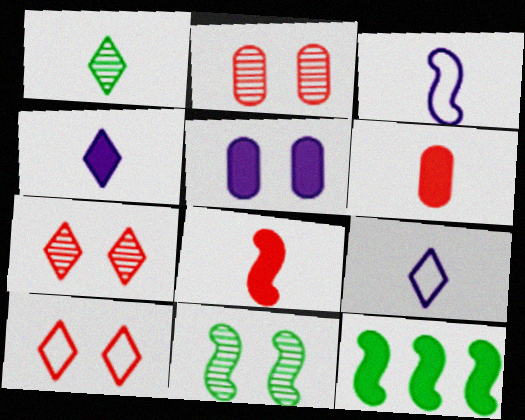[[1, 3, 6], 
[2, 9, 12], 
[5, 10, 11]]